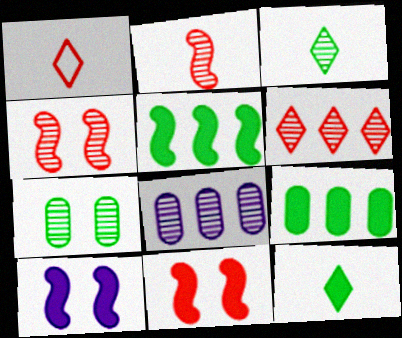[[3, 4, 8]]